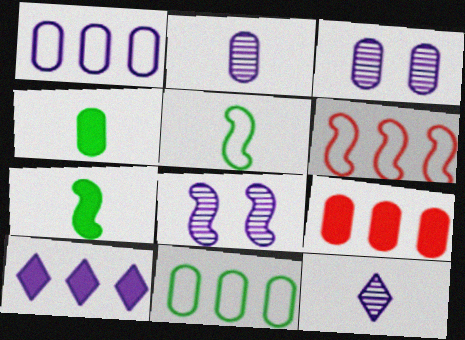[[6, 7, 8]]